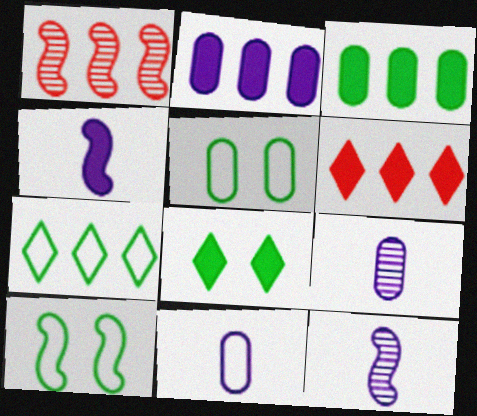[[1, 2, 7], 
[1, 4, 10], 
[1, 8, 11], 
[5, 6, 12], 
[6, 9, 10]]